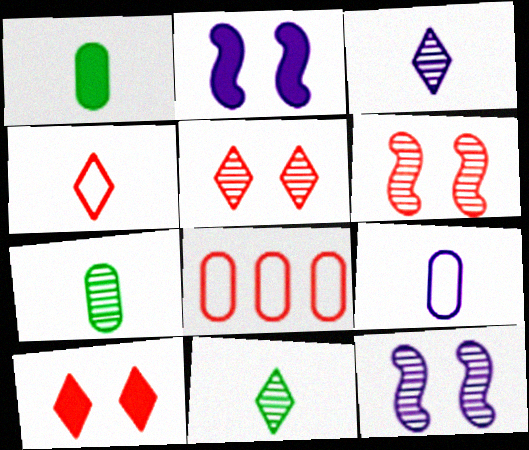[[2, 8, 11]]